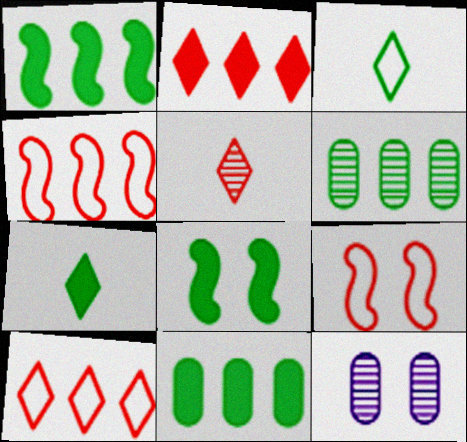[[3, 6, 8], 
[4, 7, 12], 
[7, 8, 11]]